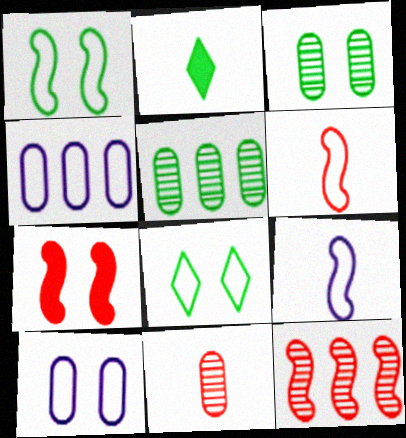[[1, 2, 5], 
[2, 9, 11], 
[2, 10, 12], 
[4, 6, 8], 
[6, 7, 12]]